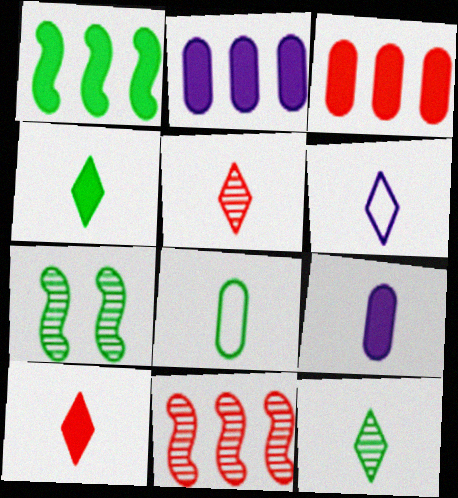[[3, 6, 7], 
[4, 5, 6], 
[6, 10, 12]]